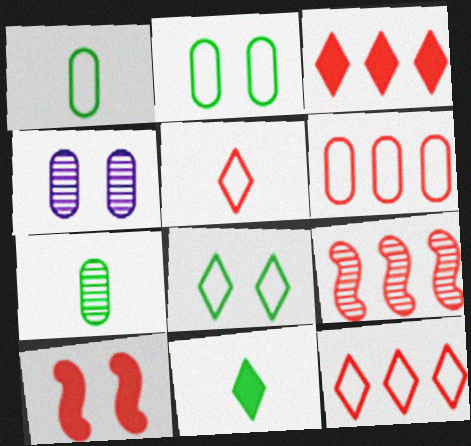[[3, 6, 9], 
[4, 8, 10]]